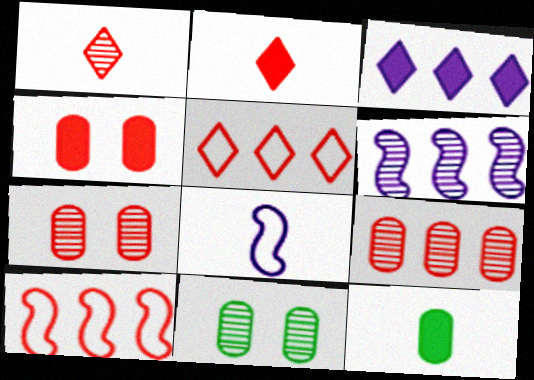[[1, 4, 10], 
[1, 6, 11], 
[1, 8, 12], 
[2, 7, 10]]